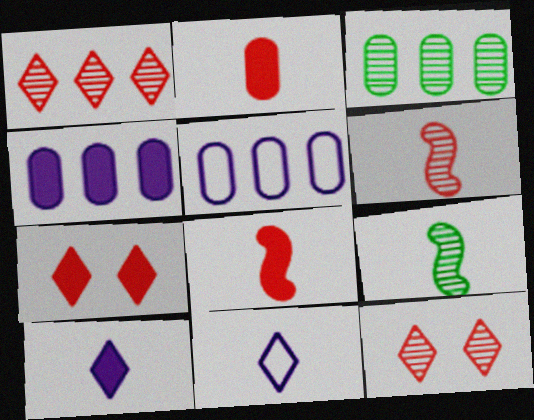[[2, 9, 11], 
[5, 7, 9]]